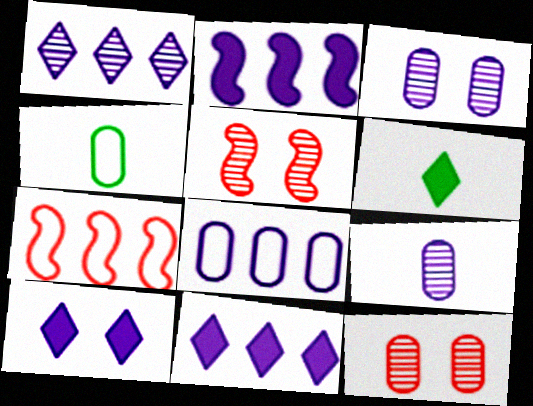[[1, 2, 8], 
[3, 6, 7], 
[4, 5, 11], 
[5, 6, 8]]